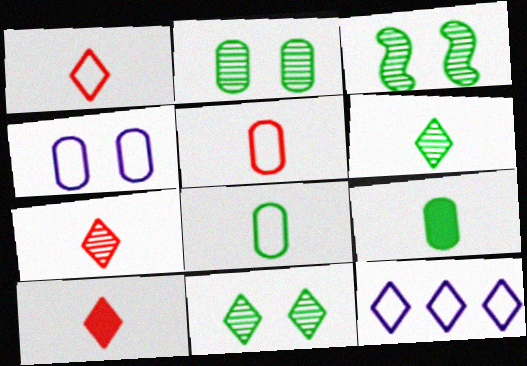[[1, 7, 10], 
[2, 3, 11], 
[10, 11, 12]]